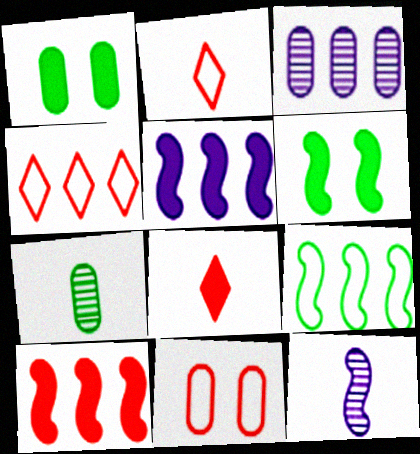[[1, 4, 12], 
[1, 5, 8], 
[2, 3, 6]]